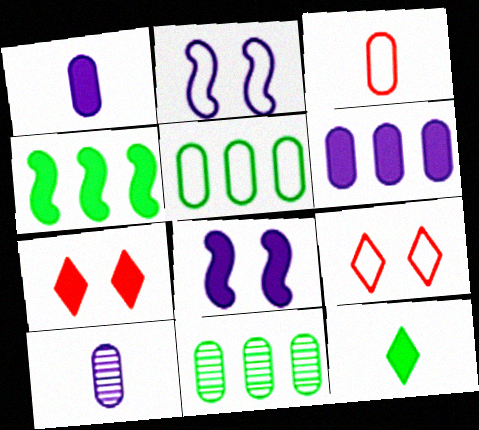[[1, 4, 7], 
[4, 9, 10]]